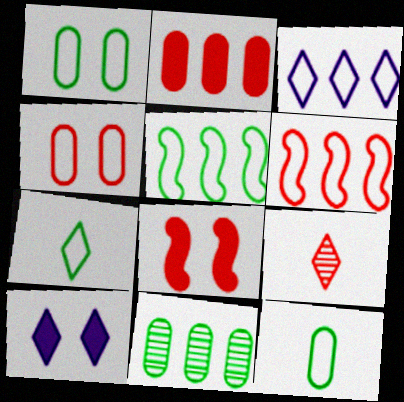[[1, 5, 7]]